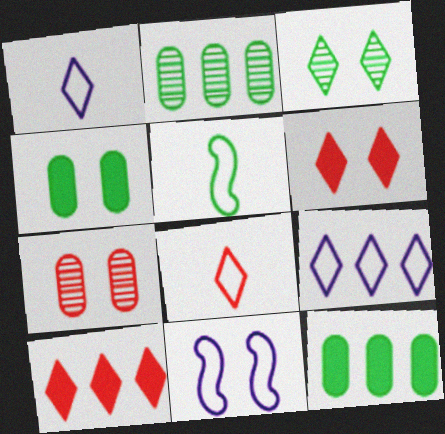[[1, 3, 10], 
[3, 5, 12]]